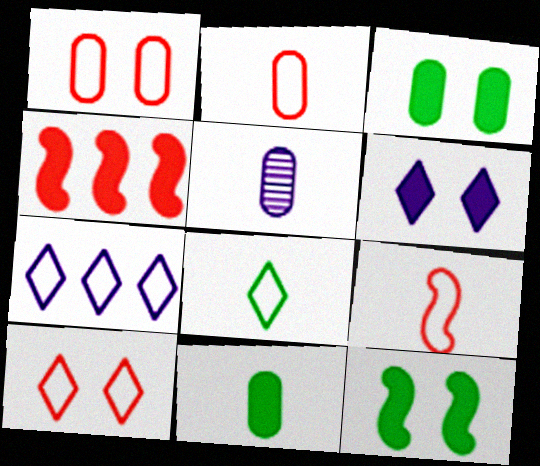[[2, 5, 11], 
[4, 6, 11], 
[7, 8, 10]]